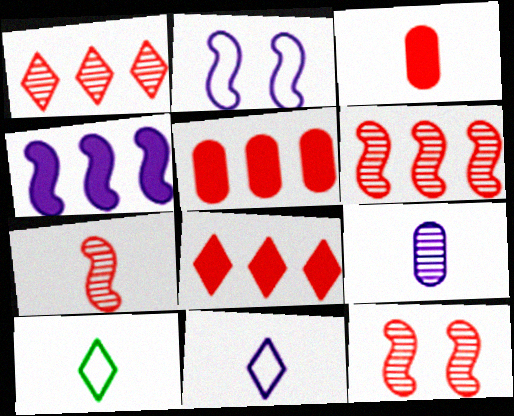[[6, 7, 12]]